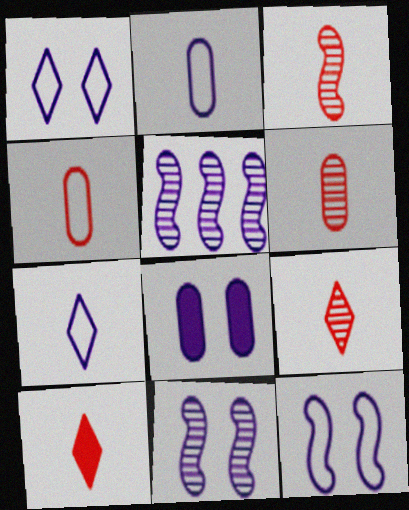[[1, 8, 11], 
[3, 4, 10], 
[3, 6, 9], 
[5, 7, 8]]